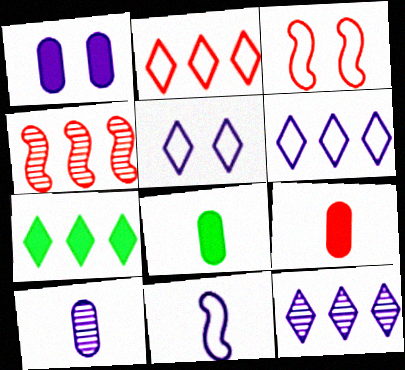[[1, 11, 12], 
[2, 7, 12], 
[3, 7, 10], 
[3, 8, 12], 
[4, 5, 8]]